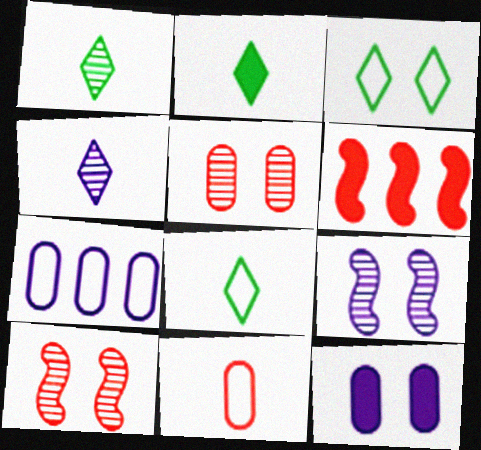[[1, 2, 8], 
[2, 6, 12], 
[2, 7, 10], 
[3, 10, 12]]